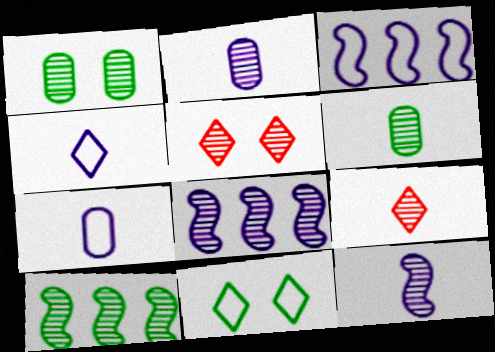[[1, 8, 9], 
[2, 5, 10], 
[5, 6, 8], 
[6, 9, 12]]